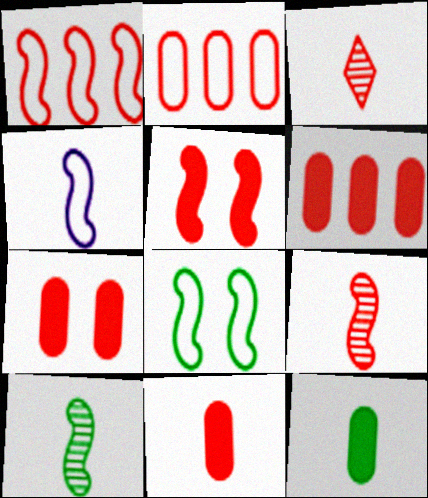[[1, 3, 7], 
[1, 4, 8], 
[1, 5, 9], 
[2, 3, 5], 
[3, 4, 12], 
[6, 7, 11]]